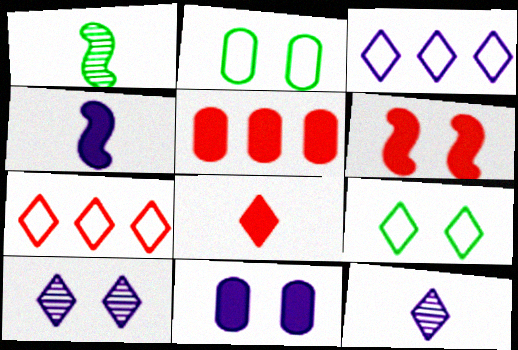[[1, 7, 11], 
[2, 6, 10], 
[5, 6, 8]]